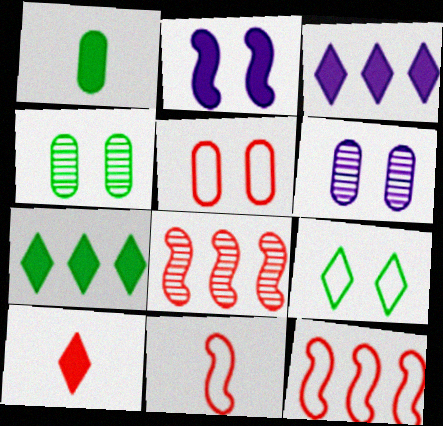[[3, 4, 11], 
[5, 8, 10], 
[6, 7, 11]]